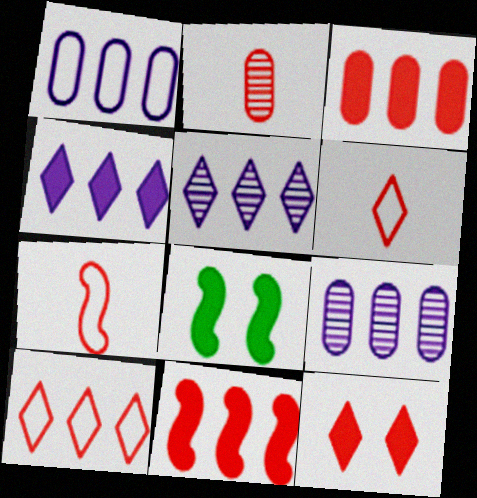[[6, 8, 9]]